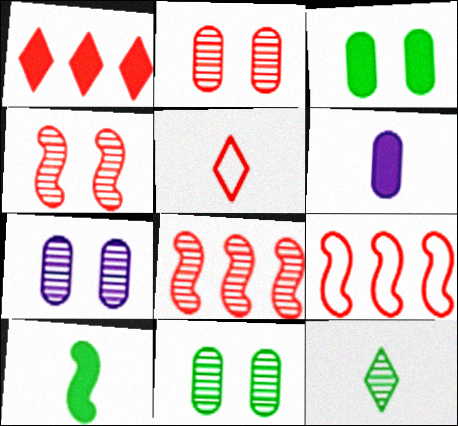[[2, 7, 11], 
[7, 8, 12]]